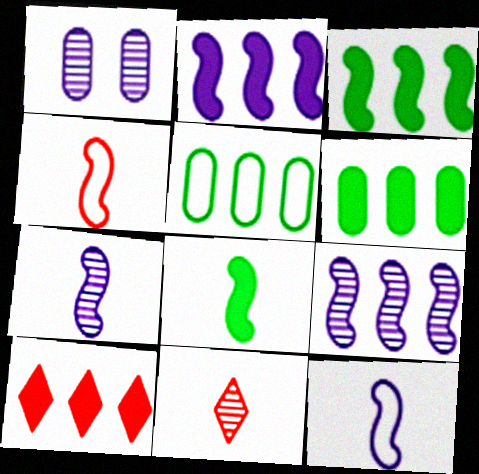[[2, 6, 10], 
[4, 7, 8], 
[5, 9, 10]]